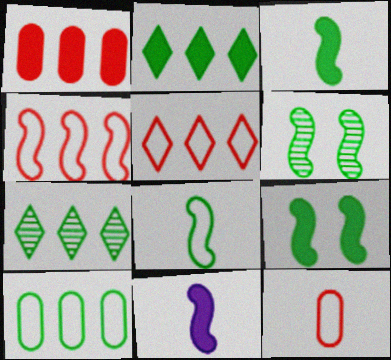[[4, 6, 11]]